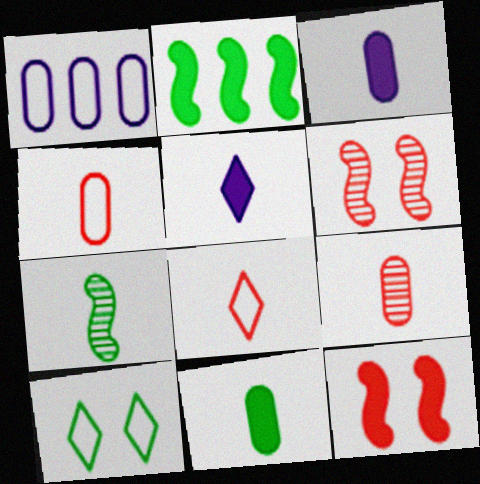[[3, 7, 8], 
[4, 5, 7]]